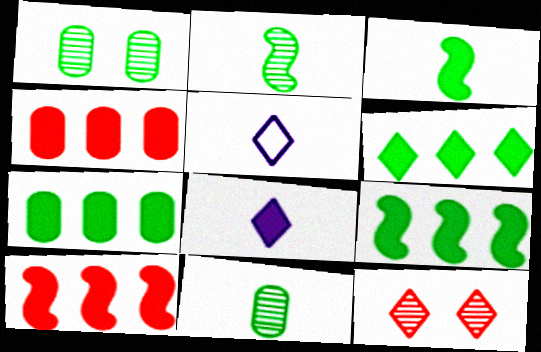[[1, 5, 10], 
[5, 6, 12], 
[6, 7, 9]]